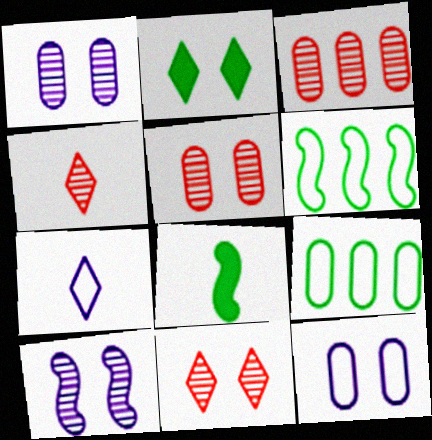[]